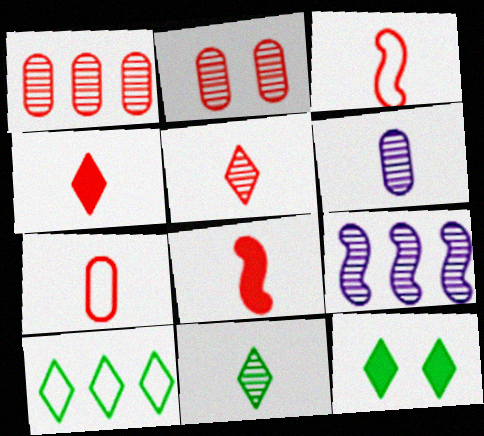[[2, 9, 11], 
[5, 7, 8], 
[7, 9, 12], 
[10, 11, 12]]